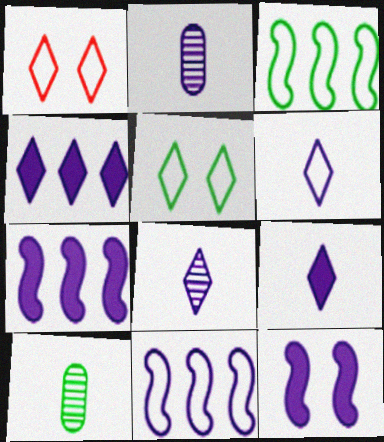[[1, 7, 10], 
[6, 8, 9]]